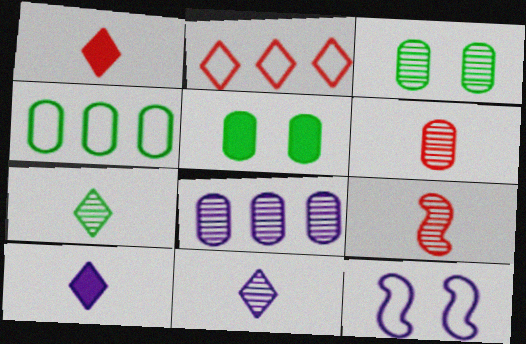[[3, 6, 8], 
[8, 10, 12]]